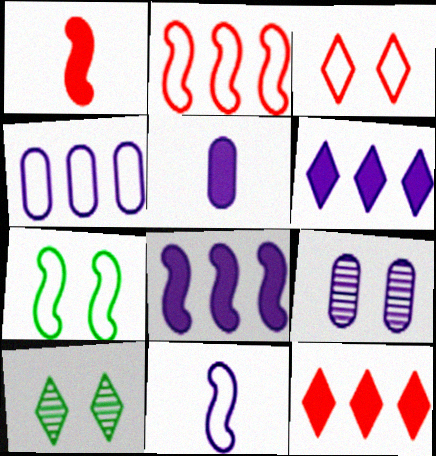[[1, 4, 10], 
[2, 5, 10], 
[2, 7, 11], 
[4, 5, 9], 
[6, 9, 11]]